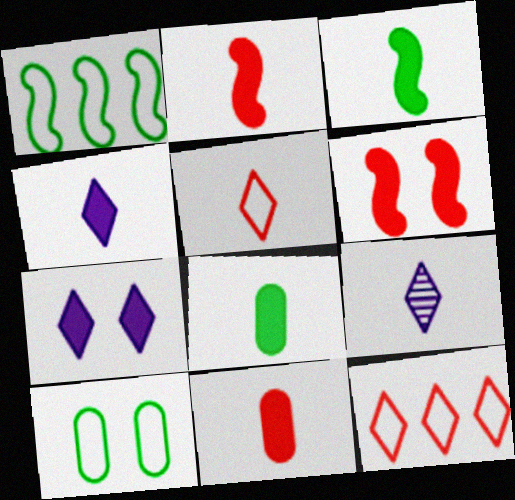[[2, 4, 8], 
[3, 4, 11]]